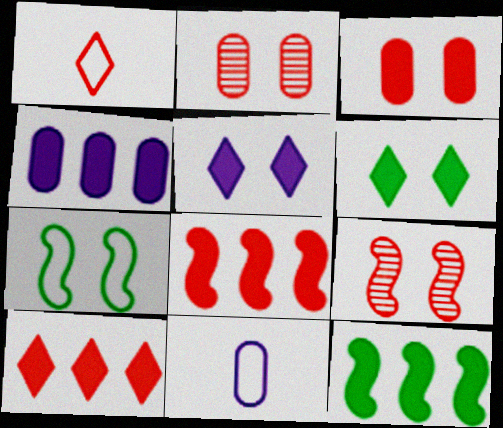[[1, 2, 8], 
[2, 5, 7], 
[4, 10, 12]]